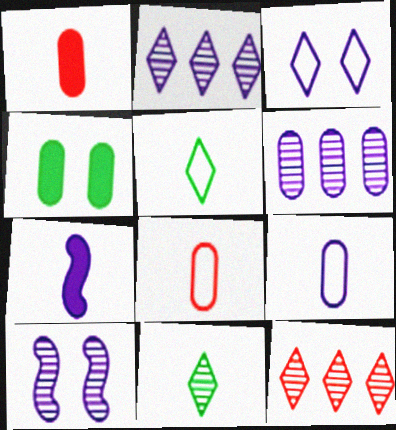[[3, 6, 7], 
[4, 6, 8], 
[7, 8, 11]]